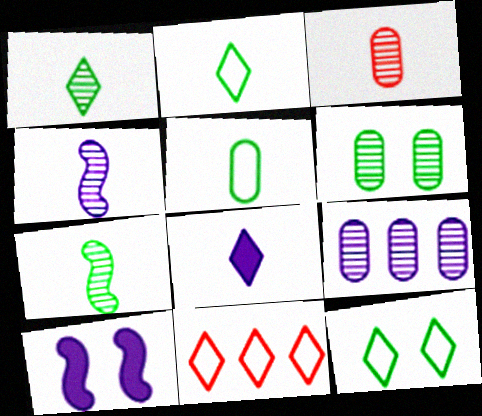[[1, 3, 4], 
[3, 6, 9]]